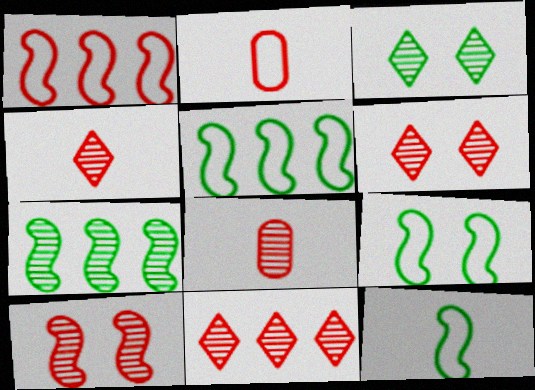[[4, 6, 11], 
[5, 9, 12], 
[8, 10, 11]]